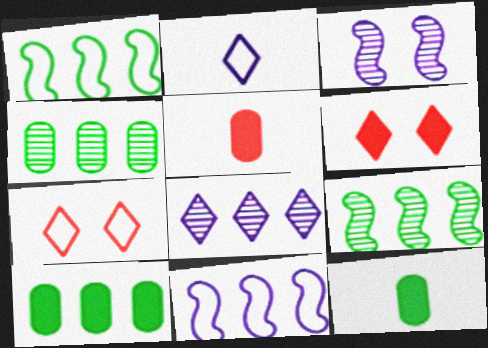[]